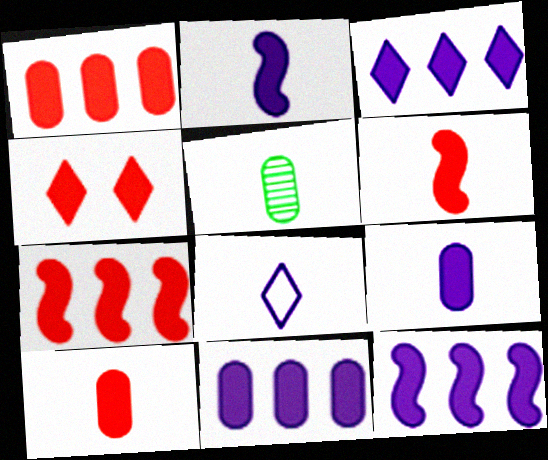[[1, 4, 6], 
[3, 11, 12], 
[4, 7, 10], 
[5, 6, 8]]